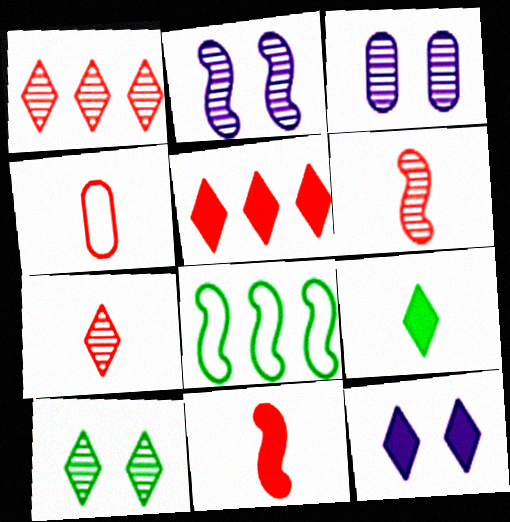[[2, 8, 11], 
[4, 7, 11], 
[5, 9, 12]]